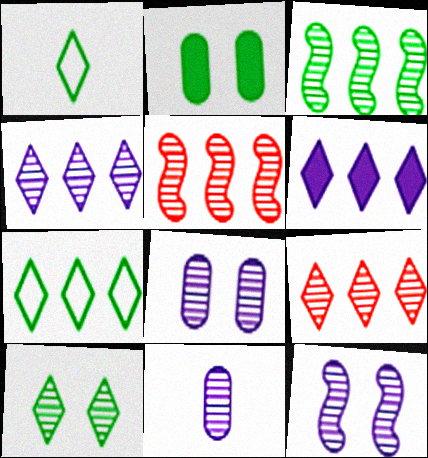[[1, 2, 3], 
[4, 11, 12], 
[5, 10, 11], 
[6, 7, 9]]